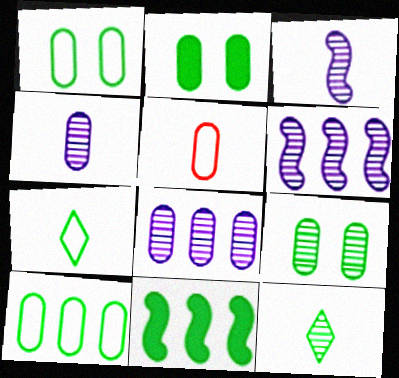[[1, 2, 9], 
[1, 11, 12], 
[2, 5, 8], 
[7, 9, 11]]